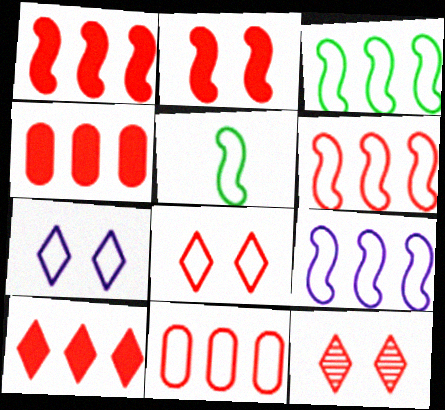[[1, 4, 10], 
[3, 6, 9], 
[5, 7, 11]]